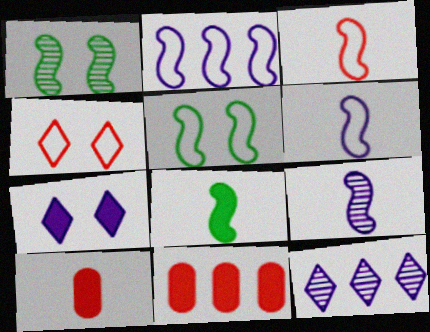[[2, 3, 5], 
[3, 8, 9], 
[5, 10, 12], 
[7, 8, 11]]